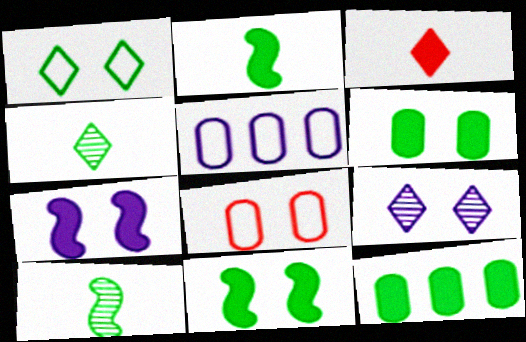[[1, 10, 12], 
[3, 7, 12], 
[8, 9, 11]]